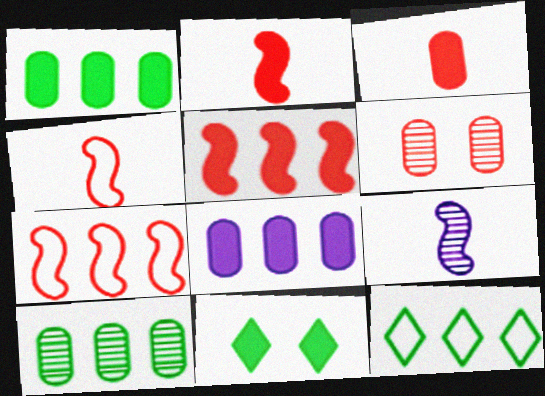[[2, 8, 11]]